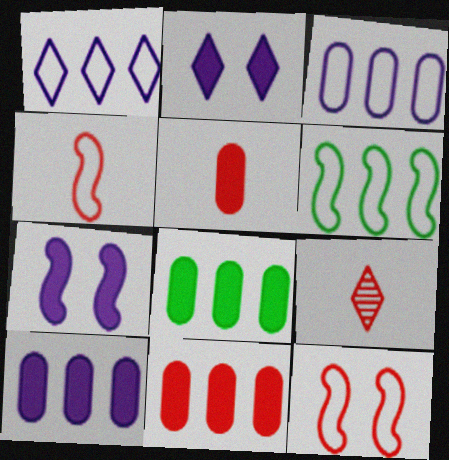[[4, 5, 9], 
[8, 10, 11], 
[9, 11, 12]]